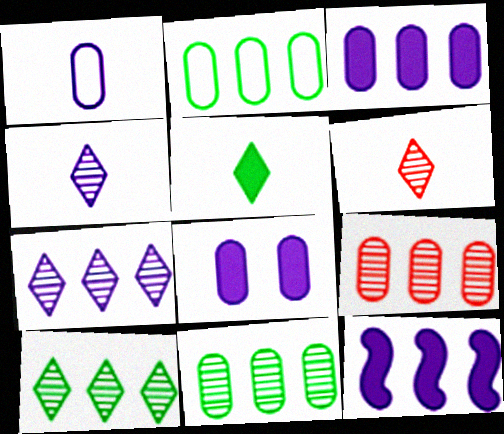[[2, 3, 9]]